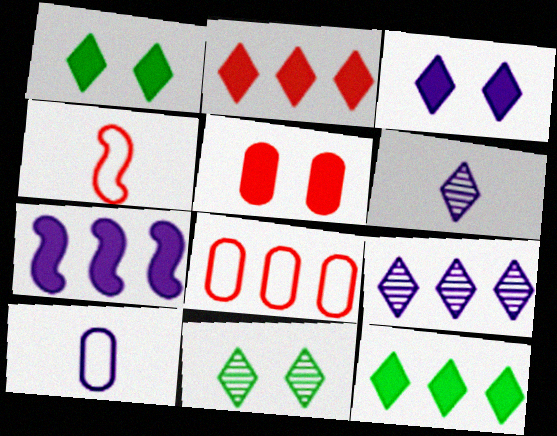[]